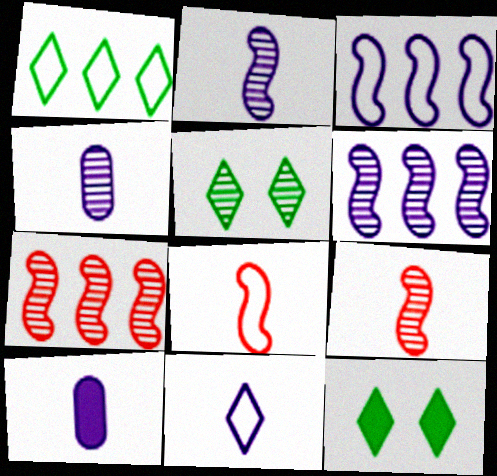[[2, 10, 11], 
[4, 5, 7]]